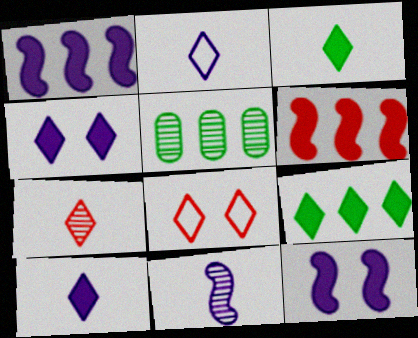[[2, 3, 7]]